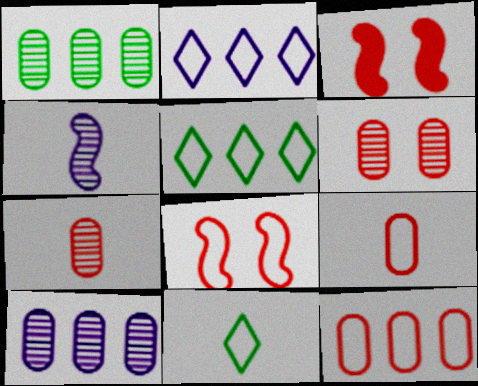[[3, 10, 11]]